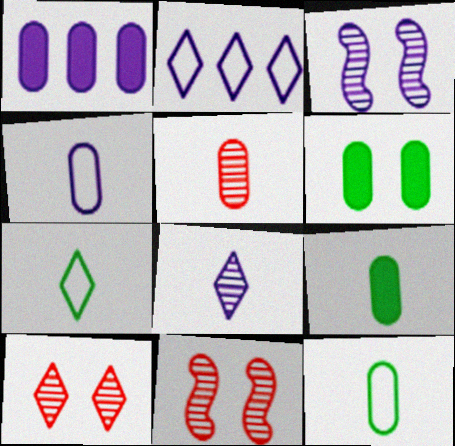[[1, 7, 11], 
[2, 9, 11], 
[4, 5, 9]]